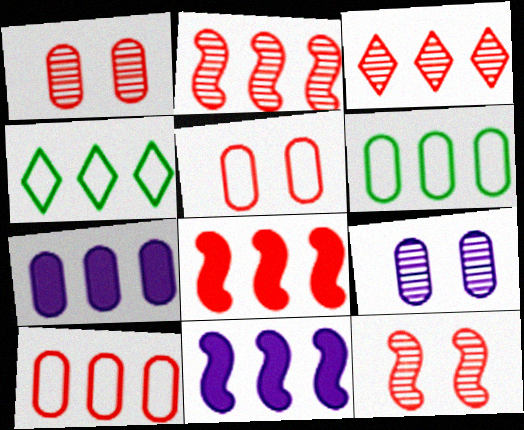[[2, 4, 7], 
[3, 6, 11], 
[3, 8, 10]]